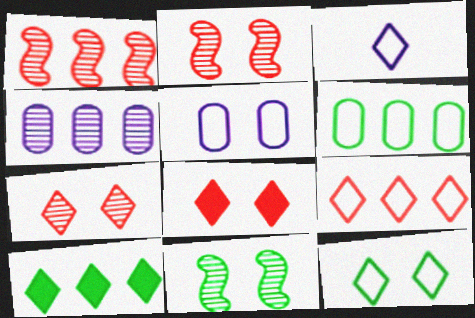[[3, 7, 10], 
[3, 9, 12], 
[5, 8, 11]]